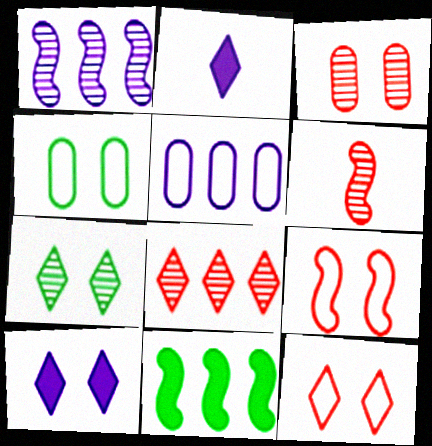[[3, 6, 8], 
[5, 8, 11], 
[7, 10, 12]]